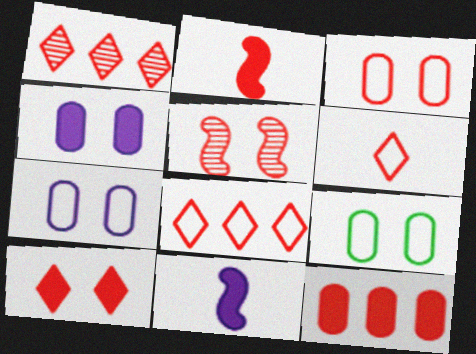[[1, 2, 3], 
[1, 6, 10], 
[1, 9, 11], 
[2, 10, 12], 
[3, 5, 10], 
[3, 7, 9], 
[5, 6, 12]]